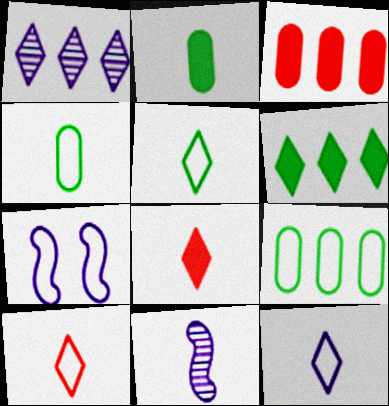[[2, 10, 11], 
[4, 8, 11], 
[5, 10, 12], 
[7, 9, 10]]